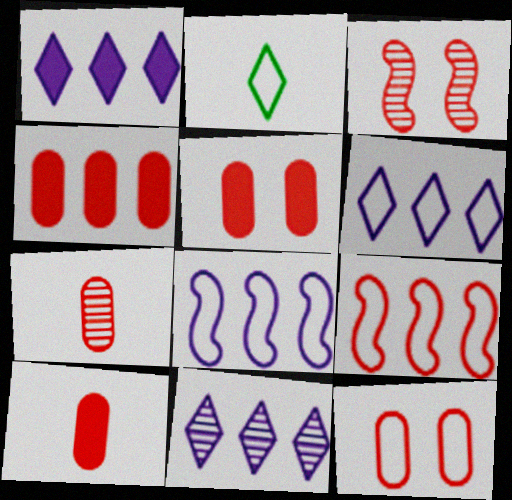[[1, 6, 11], 
[2, 8, 12], 
[4, 5, 10], 
[4, 7, 12]]